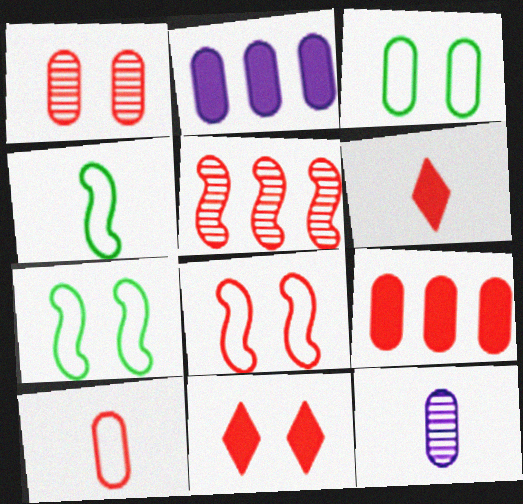[[1, 8, 11], 
[1, 9, 10], 
[3, 9, 12], 
[4, 6, 12], 
[5, 10, 11]]